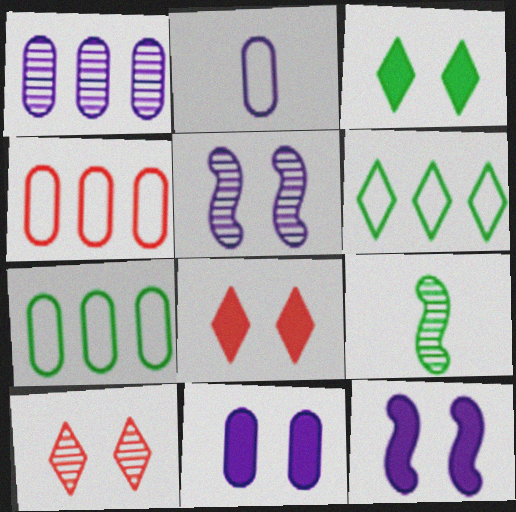[[1, 2, 11], 
[1, 9, 10], 
[3, 7, 9]]